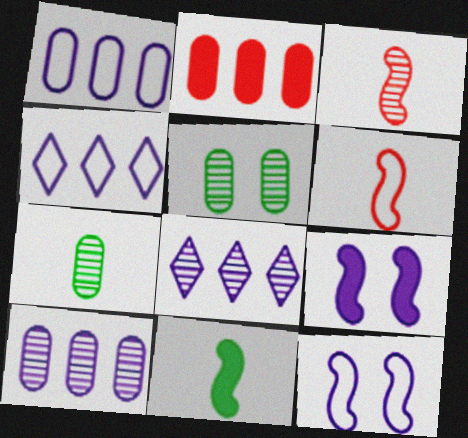[[3, 5, 8]]